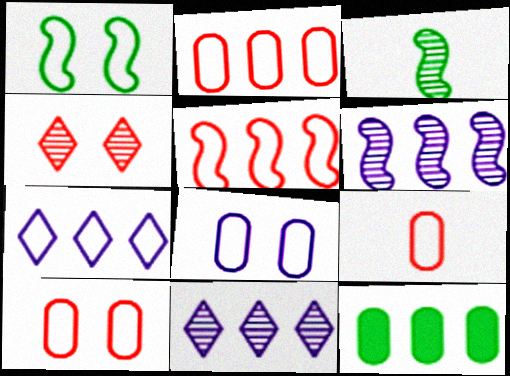[[1, 7, 9], 
[2, 9, 10], 
[5, 11, 12]]